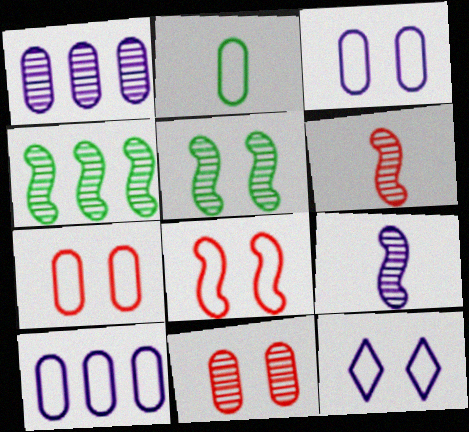[[2, 7, 10]]